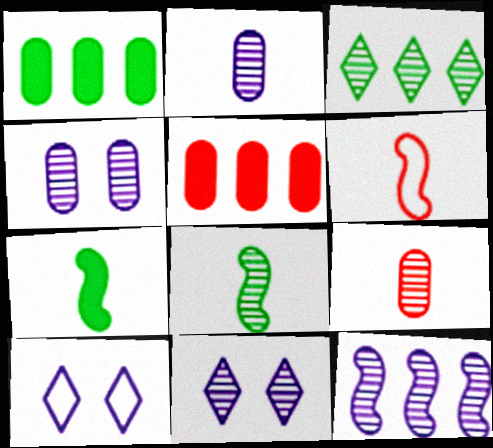[[1, 6, 11], 
[2, 11, 12], 
[5, 8, 10]]